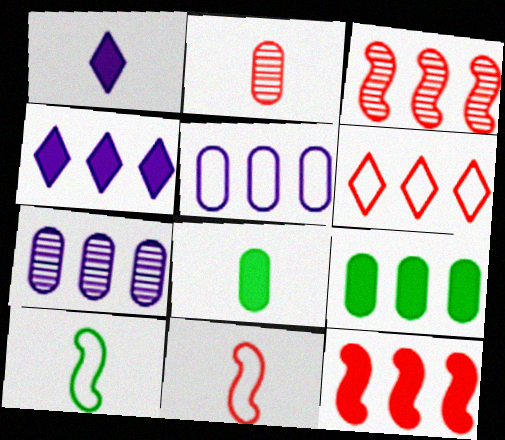[[1, 2, 10], 
[4, 9, 12]]